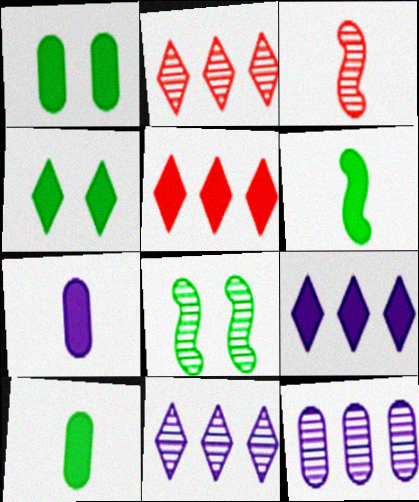[]